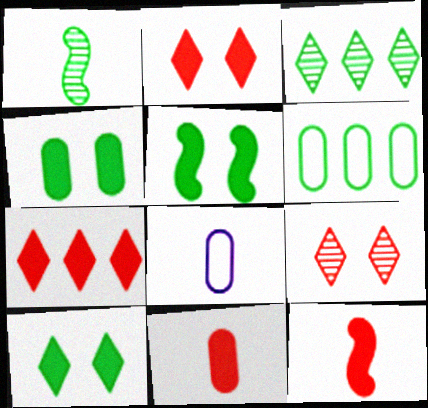[[1, 6, 10], 
[4, 5, 10]]